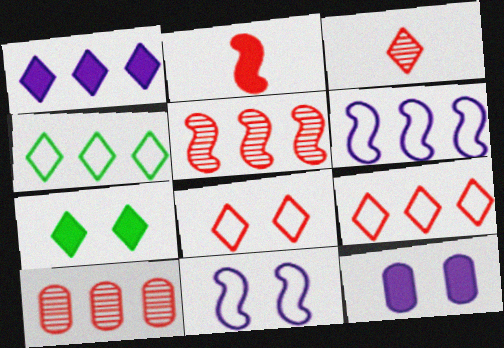[[2, 8, 10]]